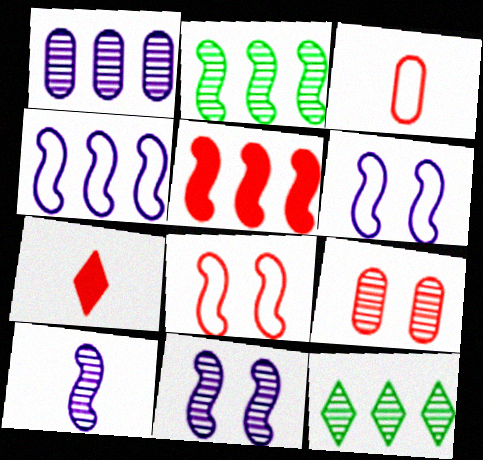[[2, 4, 5], 
[9, 10, 12]]